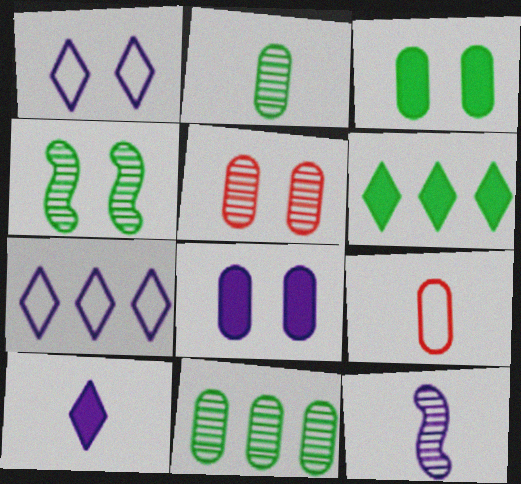[[7, 8, 12], 
[8, 9, 11]]